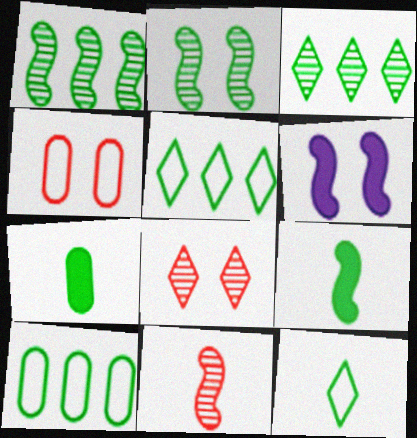[[2, 5, 7]]